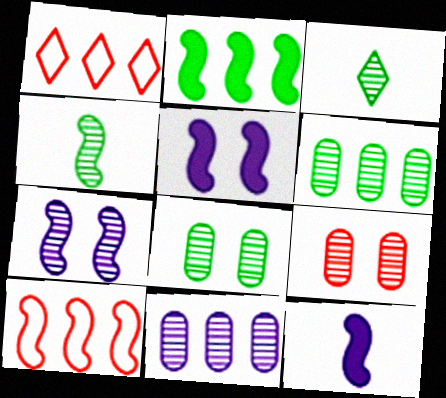[[1, 2, 11], 
[1, 8, 12], 
[4, 5, 10]]